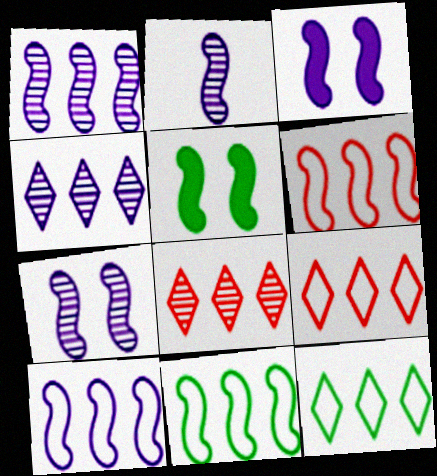[[1, 2, 7], 
[2, 3, 10], 
[2, 5, 6], 
[6, 10, 11]]